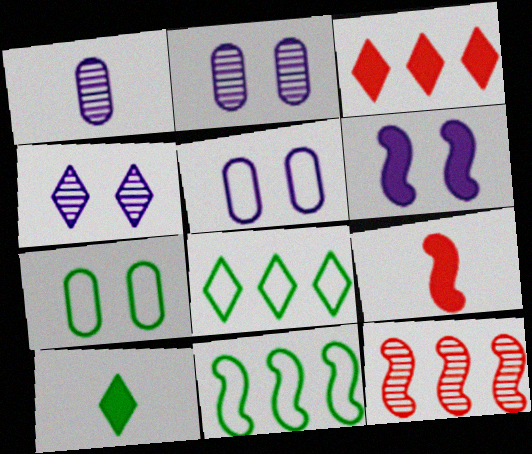[[2, 8, 9], 
[4, 5, 6], 
[5, 10, 12]]